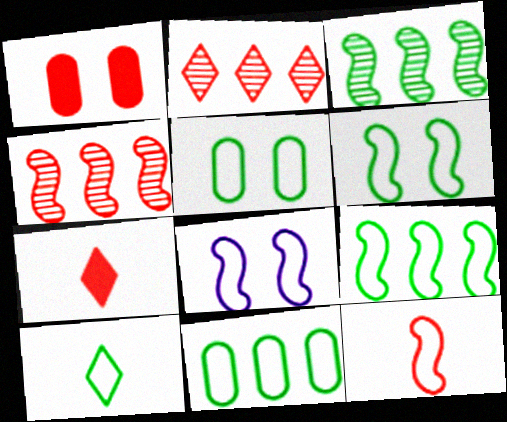[[1, 2, 12], 
[5, 9, 10], 
[6, 10, 11], 
[8, 9, 12]]